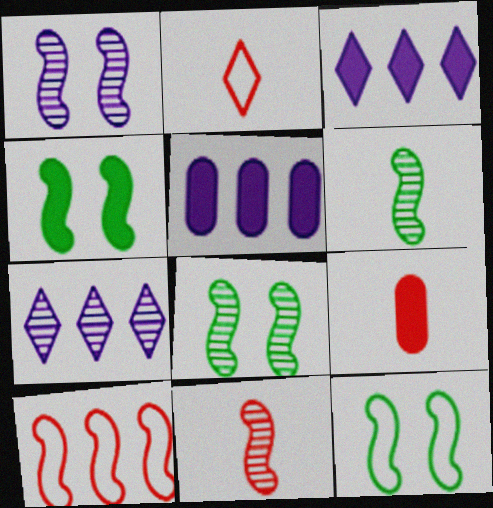[[2, 5, 8], 
[2, 9, 11], 
[3, 4, 9], 
[4, 8, 12], 
[7, 9, 12]]